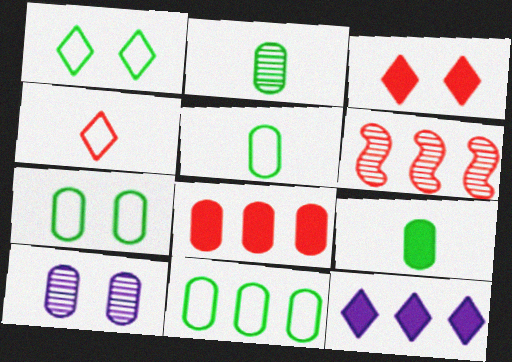[[2, 5, 9], 
[5, 7, 11], 
[5, 8, 10], 
[6, 11, 12]]